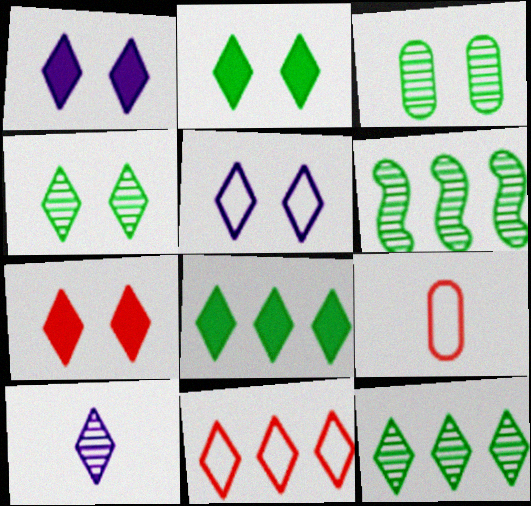[[1, 2, 7], 
[1, 6, 9], 
[2, 10, 11], 
[4, 5, 7]]